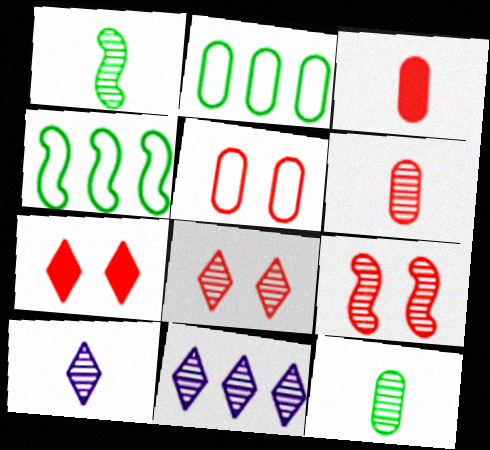[[1, 6, 10], 
[5, 7, 9], 
[9, 11, 12]]